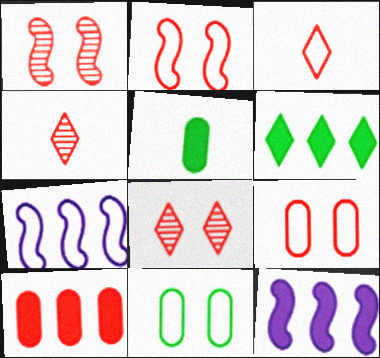[[1, 3, 10], 
[2, 4, 10], 
[3, 7, 11], 
[4, 11, 12], 
[5, 7, 8], 
[6, 10, 12]]